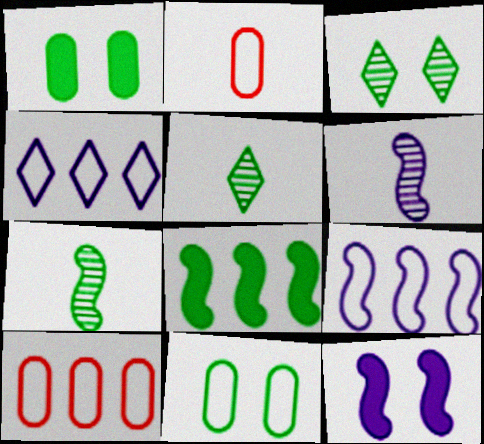[[5, 8, 11], 
[5, 10, 12], 
[6, 9, 12]]